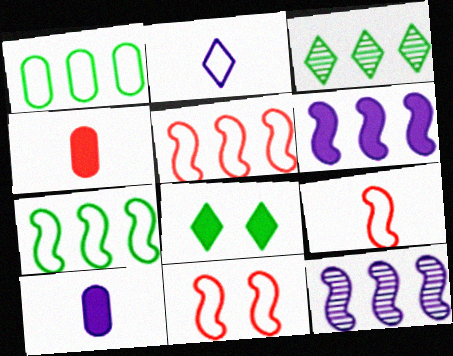[[1, 2, 11], 
[3, 10, 11], 
[4, 6, 8], 
[5, 9, 11]]